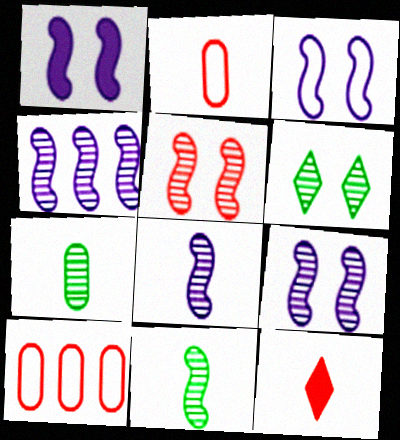[[1, 3, 9], 
[4, 5, 11], 
[4, 8, 9], 
[5, 10, 12]]